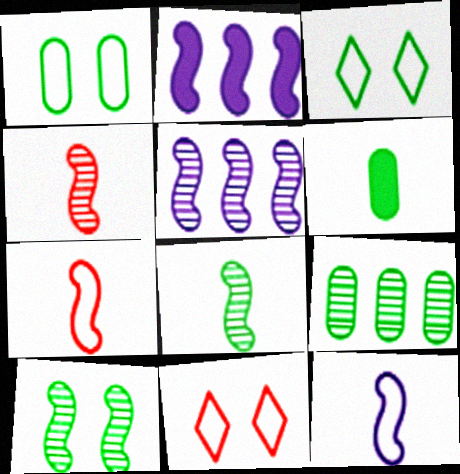[[1, 6, 9], 
[2, 7, 10], 
[4, 5, 10], 
[5, 6, 11]]